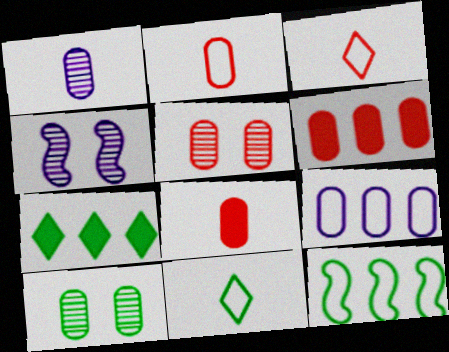[[2, 4, 7], 
[2, 5, 6], 
[4, 6, 11], 
[8, 9, 10]]